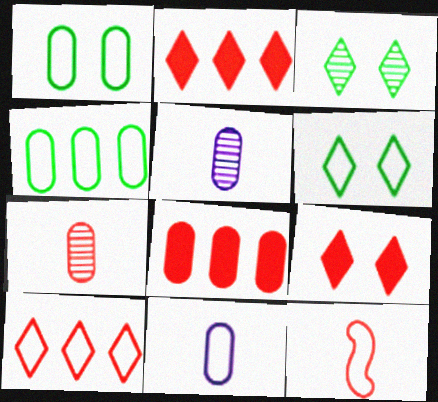[[1, 5, 8]]